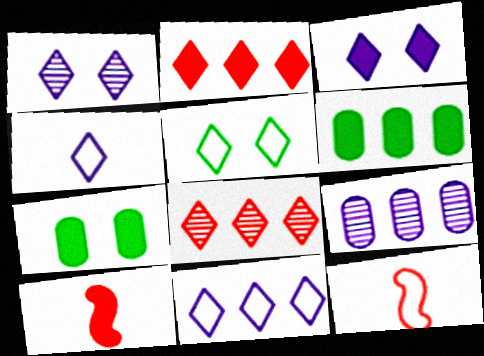[[1, 6, 12], 
[3, 6, 10], 
[5, 9, 10]]